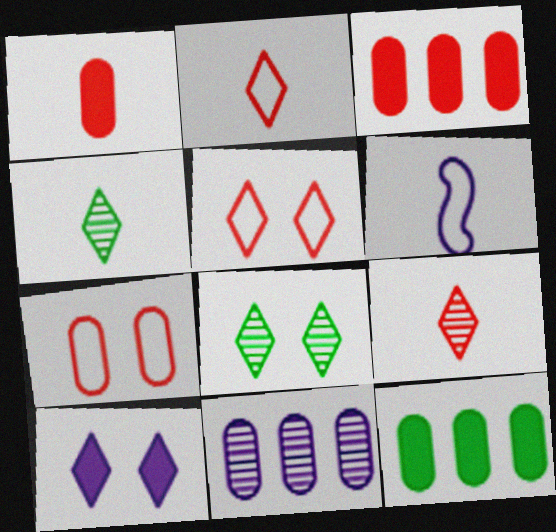[[1, 4, 6], 
[3, 6, 8], 
[5, 8, 10], 
[6, 10, 11]]